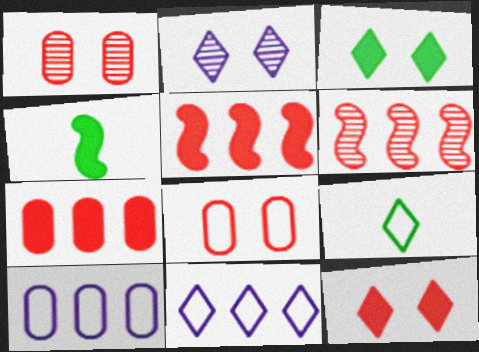[[1, 4, 11]]